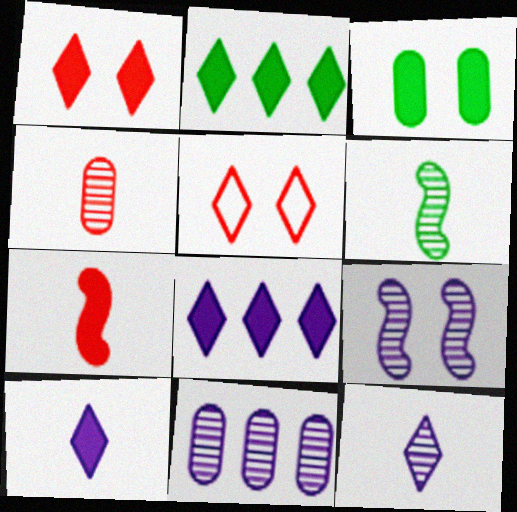[[1, 2, 10], 
[2, 5, 12], 
[3, 5, 9], 
[3, 7, 8], 
[4, 6, 12], 
[9, 11, 12]]